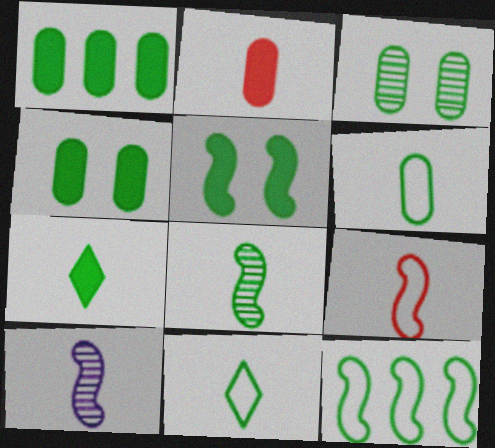[[1, 3, 6], 
[1, 5, 7], 
[2, 10, 11], 
[3, 7, 12], 
[5, 8, 12], 
[6, 7, 8]]